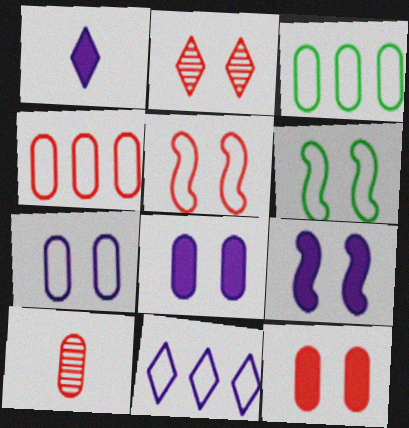[[2, 5, 12], 
[2, 6, 8], 
[3, 8, 10], 
[4, 10, 12]]